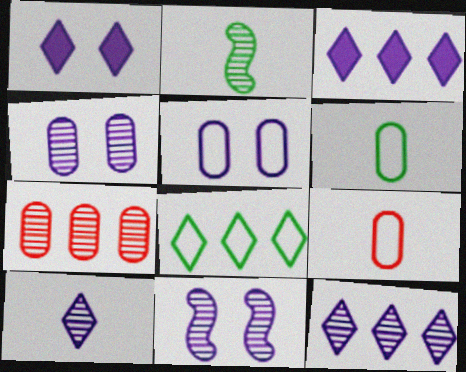[[1, 5, 11]]